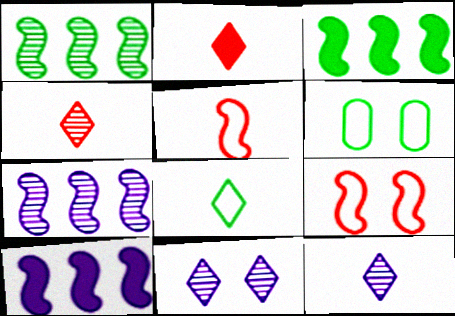[[2, 6, 7], 
[2, 8, 12], 
[4, 6, 10]]